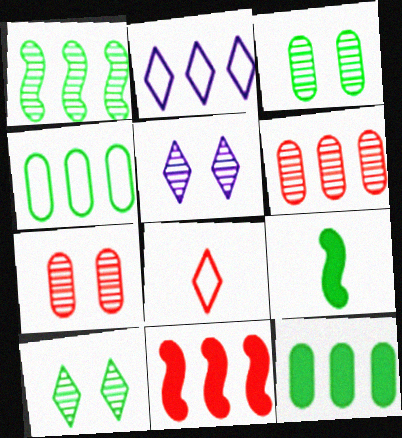[[2, 7, 9], 
[4, 9, 10], 
[7, 8, 11]]